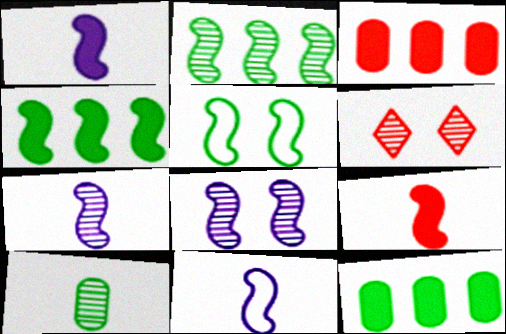[[1, 7, 11], 
[6, 11, 12]]